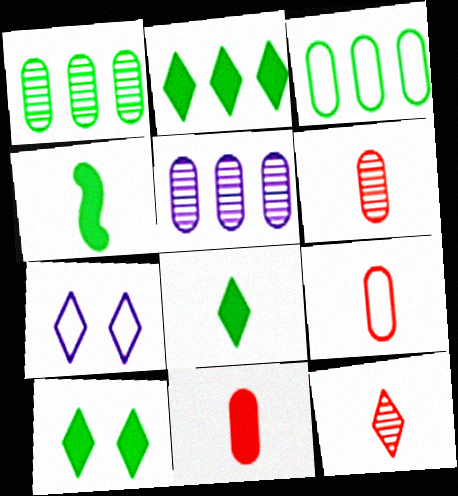[[2, 7, 12], 
[2, 8, 10], 
[6, 9, 11]]